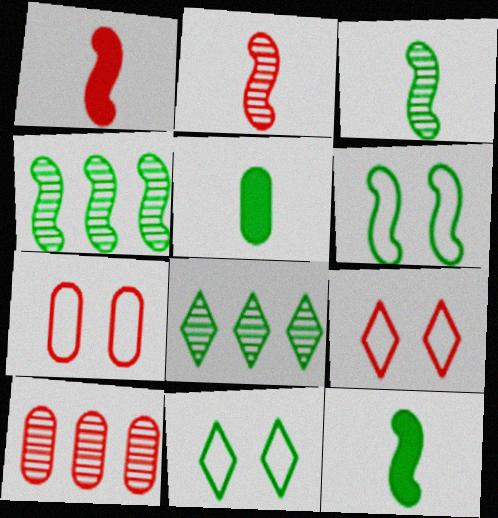[[1, 9, 10], 
[4, 5, 11], 
[4, 6, 12], 
[5, 6, 8]]